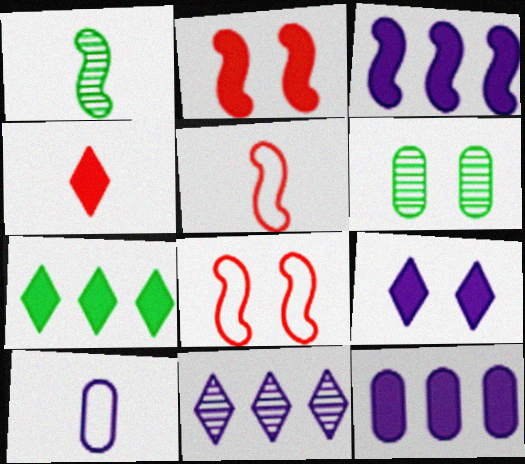[[1, 3, 8], 
[1, 4, 10], 
[4, 7, 9], 
[6, 8, 9]]